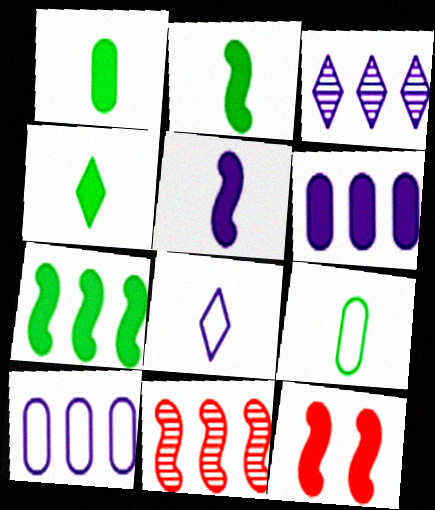[[1, 2, 4], 
[3, 9, 12], 
[4, 6, 12], 
[5, 7, 12]]